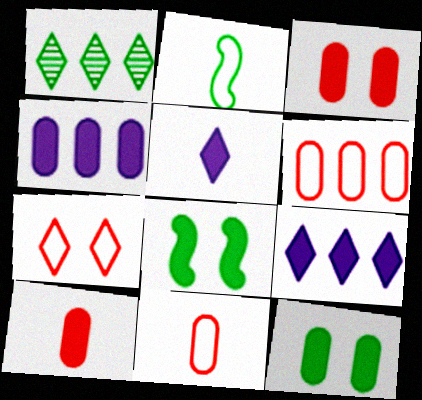[[1, 2, 12], 
[1, 5, 7], 
[4, 10, 12], 
[8, 9, 10]]